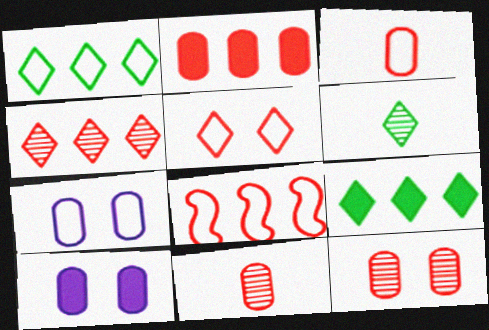[[2, 3, 12], 
[2, 4, 8], 
[3, 5, 8], 
[6, 8, 10]]